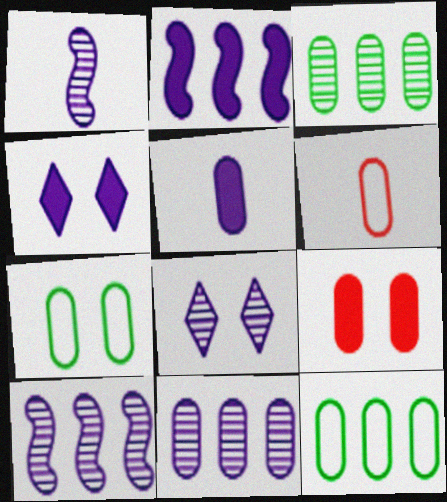[[1, 8, 11], 
[2, 4, 5]]